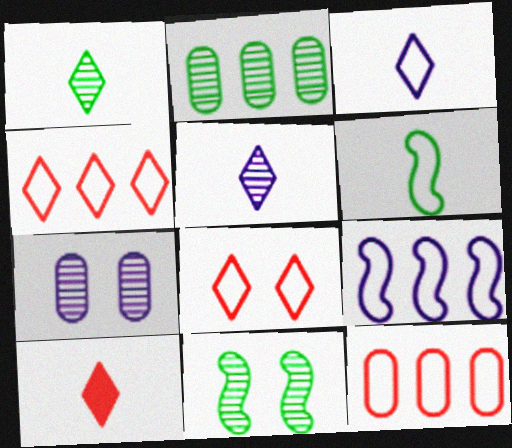[[1, 2, 11], 
[1, 3, 10]]